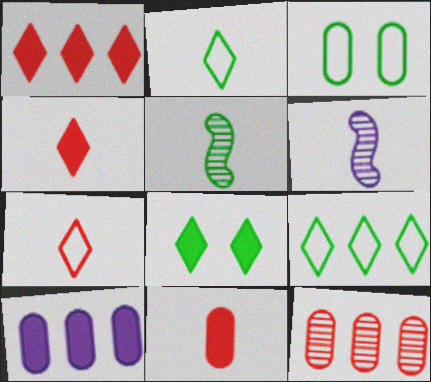[[1, 3, 6], 
[2, 6, 11]]